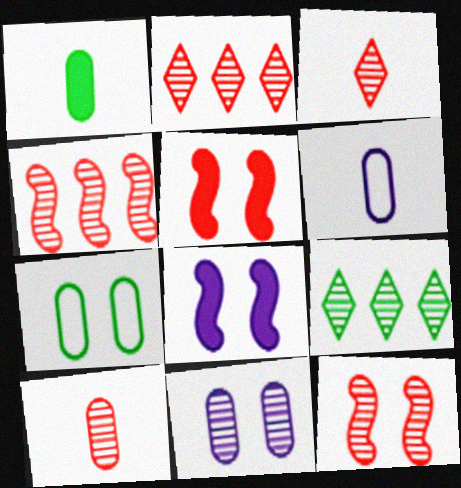[[1, 6, 10], 
[2, 10, 12], 
[5, 6, 9]]